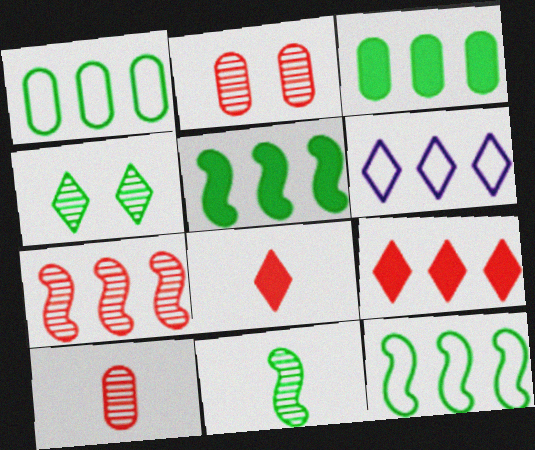[[3, 6, 7], 
[4, 6, 8]]